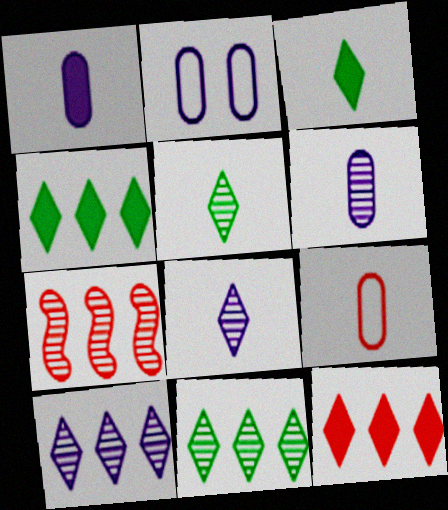[[2, 3, 7]]